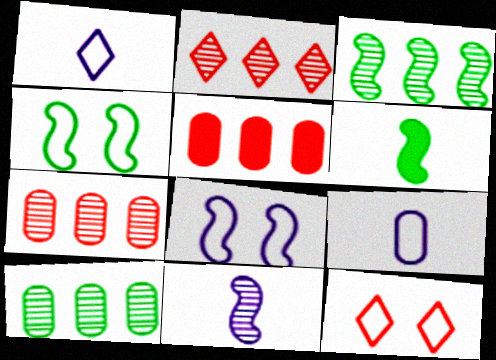[[3, 4, 6]]